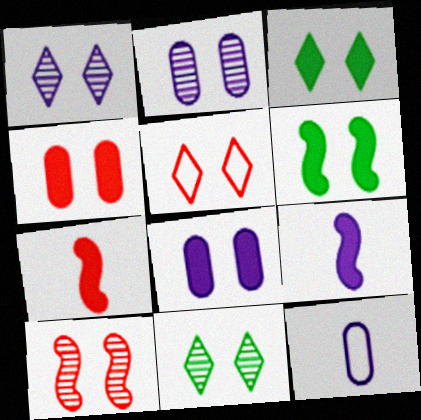[[1, 3, 5], 
[2, 5, 6], 
[2, 10, 11], 
[4, 5, 10]]